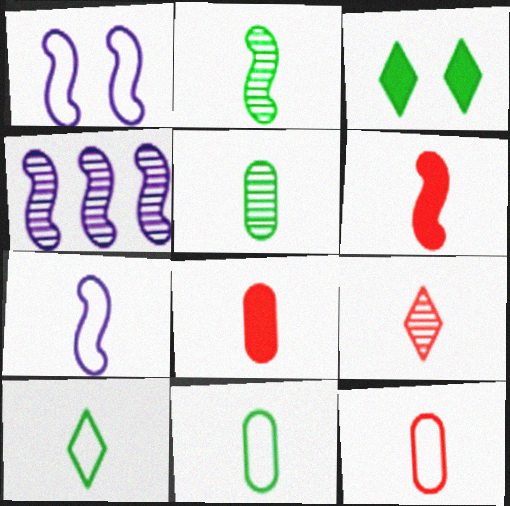[[2, 6, 7], 
[3, 4, 12], 
[6, 9, 12], 
[7, 10, 12]]